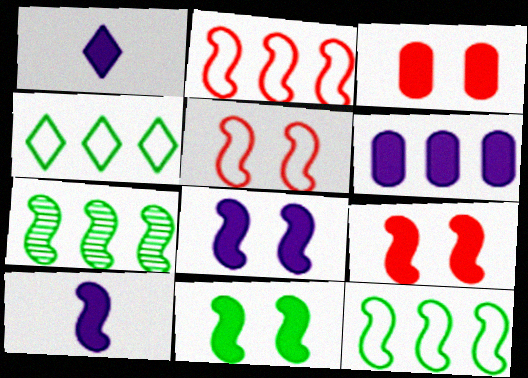[[1, 6, 8], 
[5, 7, 10], 
[8, 9, 11]]